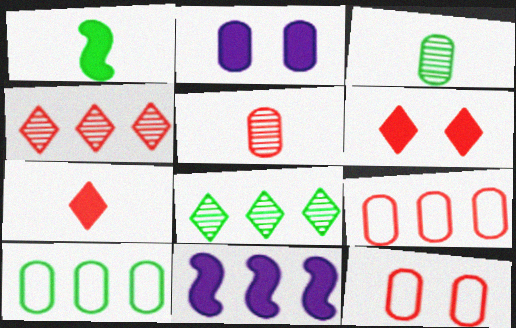[[2, 3, 9], 
[2, 5, 10], 
[4, 10, 11], 
[8, 9, 11]]